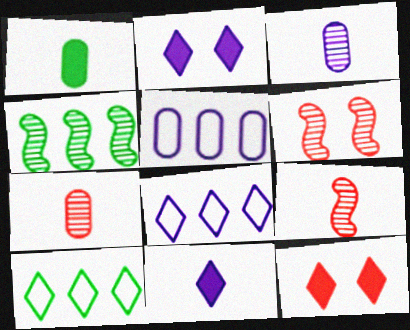[[1, 6, 8]]